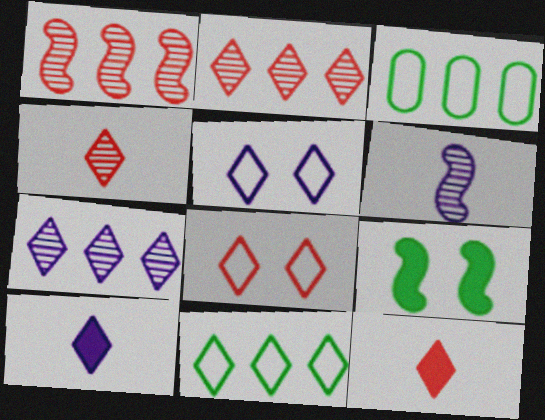[[2, 8, 12], 
[5, 7, 10]]